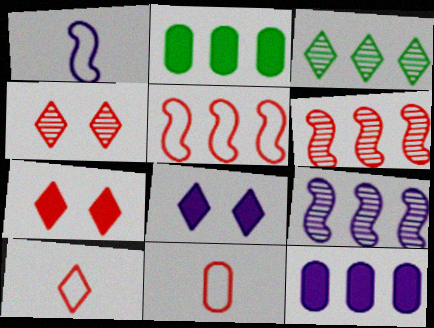[[1, 2, 4], 
[3, 5, 12], 
[3, 8, 10], 
[6, 7, 11]]